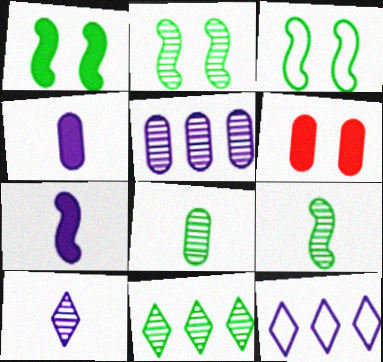[[1, 2, 3], 
[2, 8, 11], 
[6, 9, 12]]